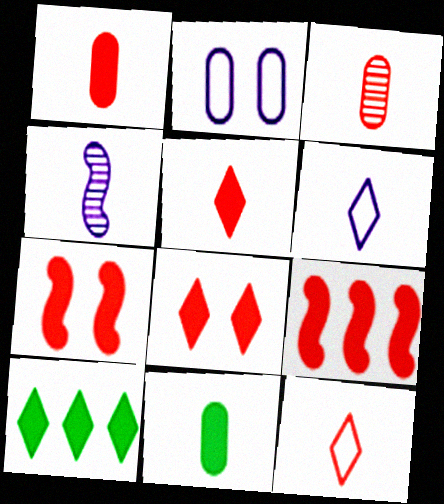[[1, 8, 9], 
[4, 11, 12]]